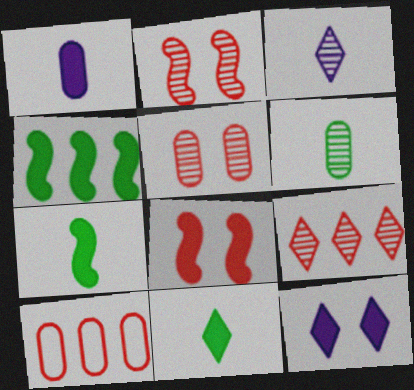[]